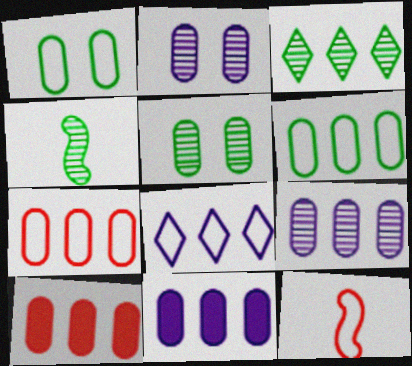[[1, 8, 12], 
[3, 4, 5], 
[6, 9, 10]]